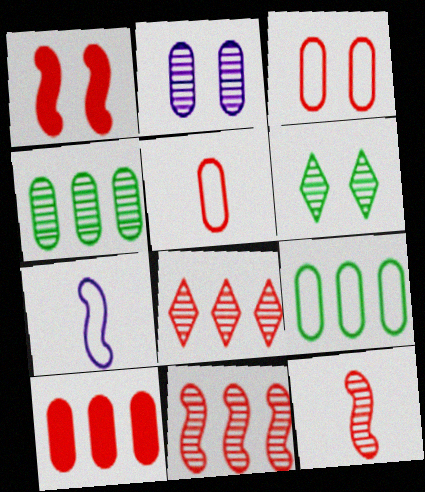[[1, 5, 8], 
[6, 7, 10]]